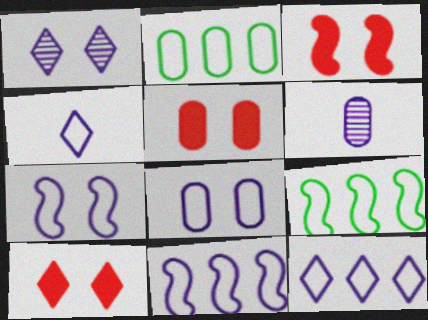[[2, 5, 6], 
[3, 5, 10], 
[4, 8, 11], 
[6, 9, 10]]